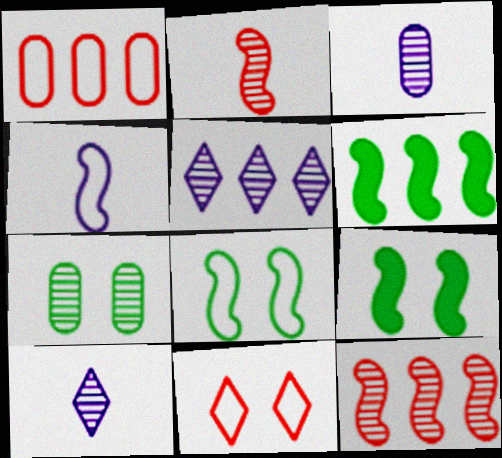[[1, 5, 6], 
[1, 9, 10], 
[2, 5, 7], 
[3, 6, 11], 
[4, 9, 12], 
[7, 10, 12]]